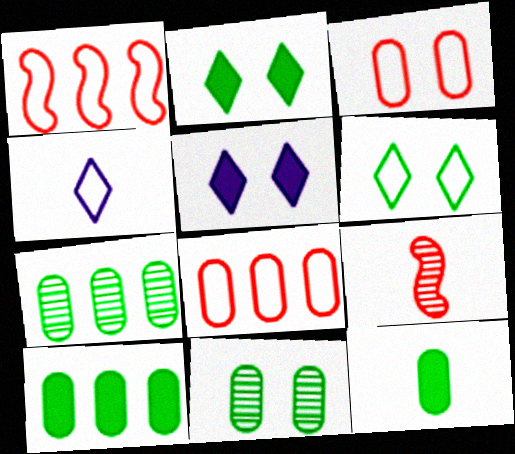[[4, 9, 12]]